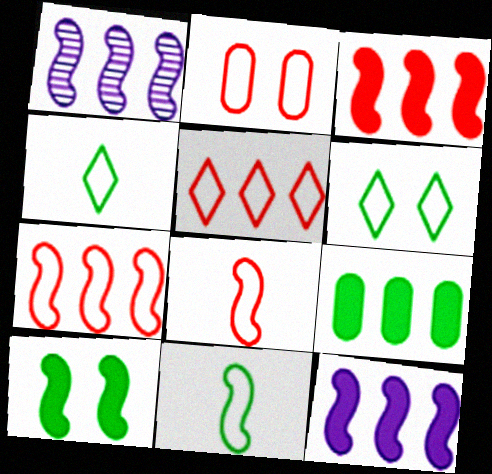[[1, 5, 9], 
[1, 8, 10], 
[2, 5, 8]]